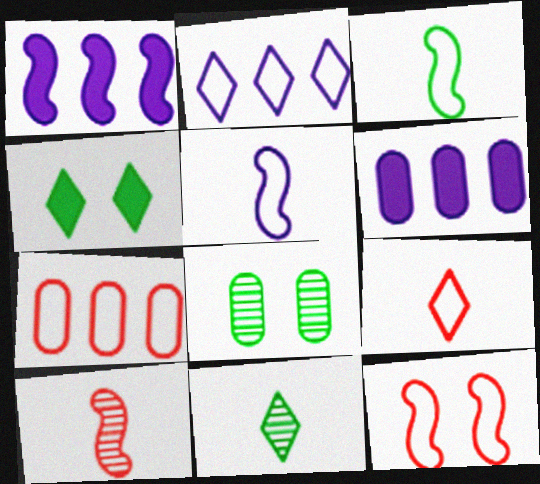[[1, 8, 9], 
[6, 11, 12], 
[7, 9, 12]]